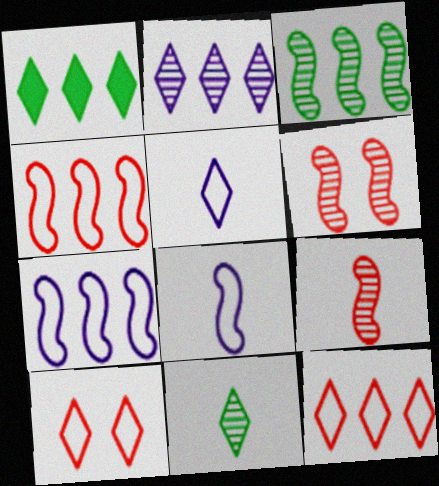[[1, 2, 12]]